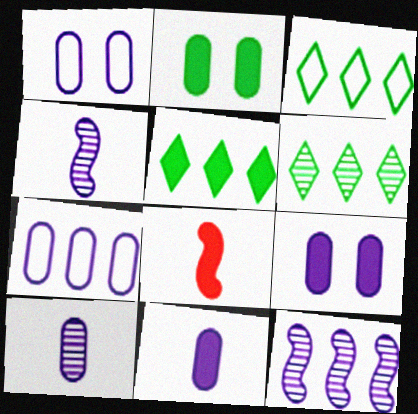[[1, 6, 8], 
[3, 5, 6], 
[5, 8, 9], 
[7, 9, 10]]